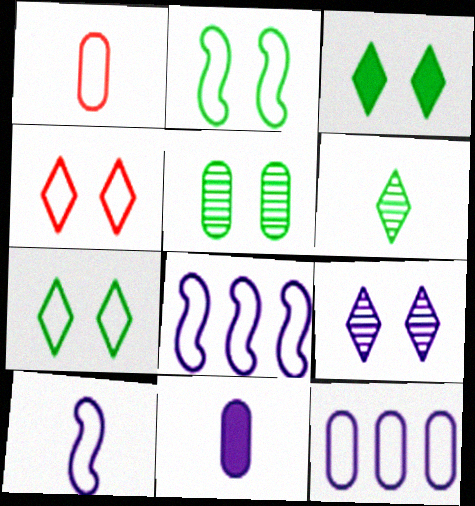[[1, 7, 8], 
[2, 3, 5], 
[3, 4, 9], 
[8, 9, 11]]